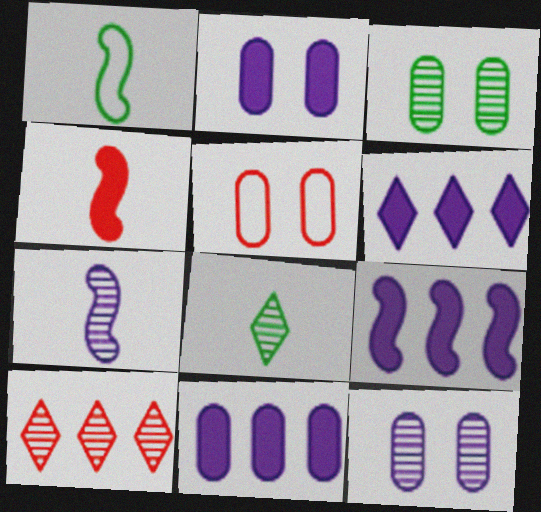[[1, 2, 10], 
[1, 4, 7], 
[2, 3, 5], 
[3, 7, 10], 
[4, 5, 10], 
[5, 8, 9], 
[6, 9, 11]]